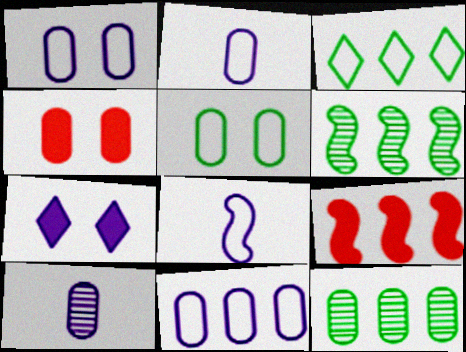[[1, 2, 11], 
[2, 4, 12]]